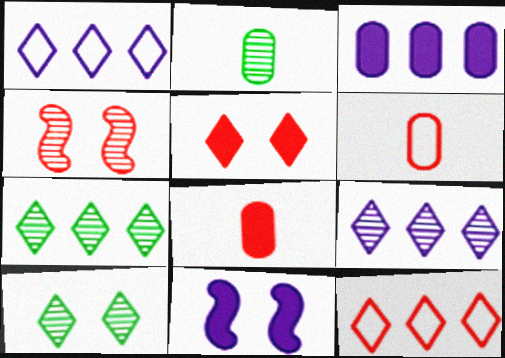[[2, 4, 9], 
[2, 11, 12], 
[4, 8, 12], 
[6, 7, 11]]